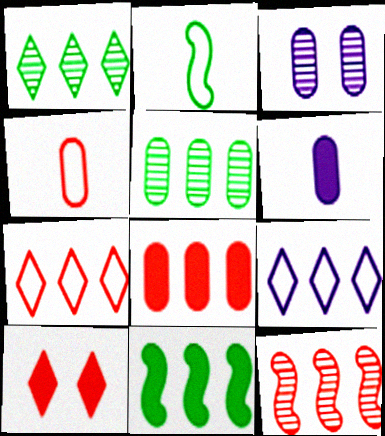[[4, 10, 12], 
[6, 10, 11], 
[7, 8, 12]]